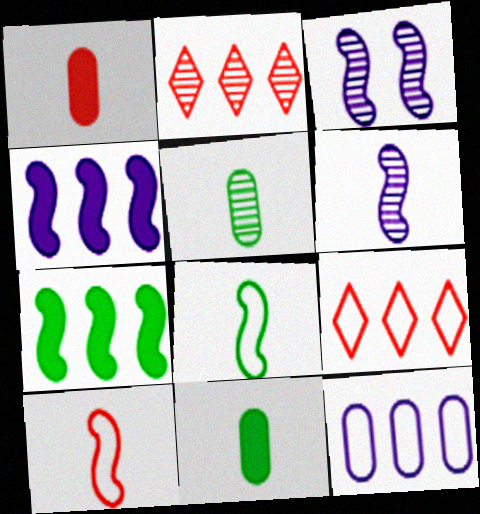[[2, 3, 5], 
[2, 7, 12], 
[3, 7, 10], 
[3, 9, 11]]